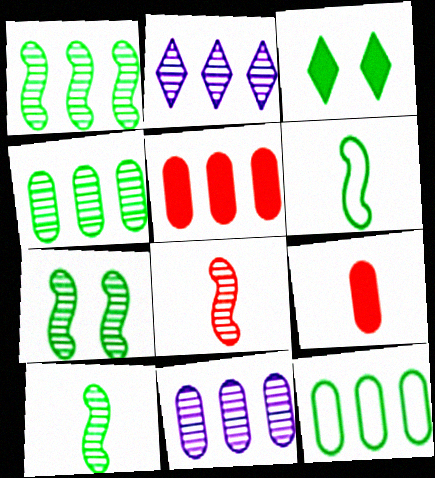[[1, 7, 10], 
[3, 4, 6], 
[3, 10, 12], 
[5, 11, 12]]